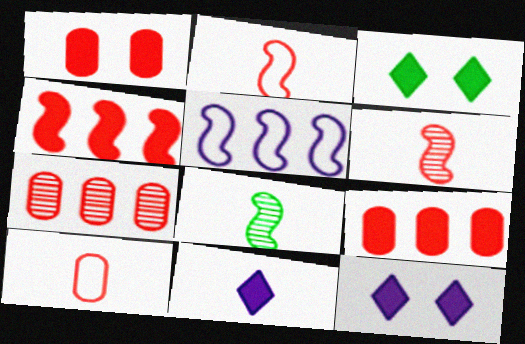[[1, 7, 10], 
[8, 10, 11]]